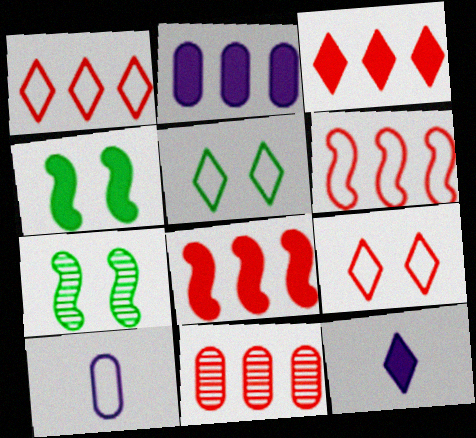[[1, 8, 11], 
[3, 6, 11], 
[3, 7, 10], 
[5, 6, 10]]